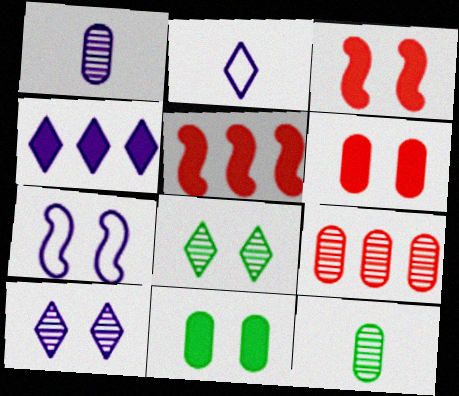[[1, 4, 7], 
[2, 4, 10], 
[6, 7, 8]]